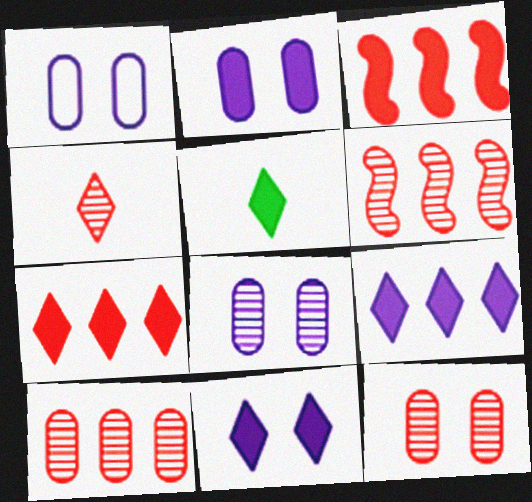[[1, 2, 8], 
[1, 5, 6], 
[2, 3, 5], 
[4, 6, 12], 
[5, 7, 11]]